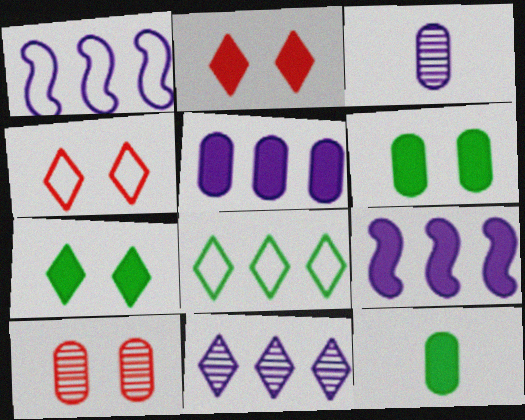[[1, 5, 11], 
[2, 9, 12]]